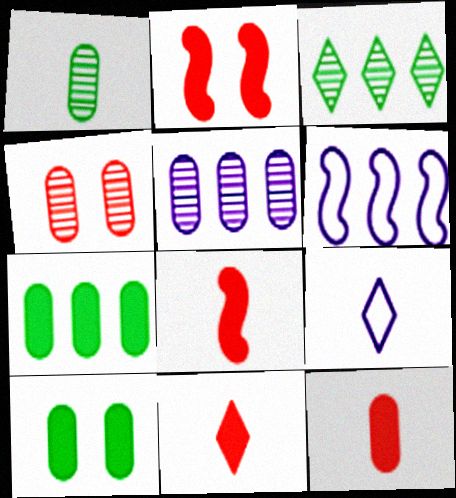[[1, 4, 5], 
[1, 8, 9], 
[8, 11, 12]]